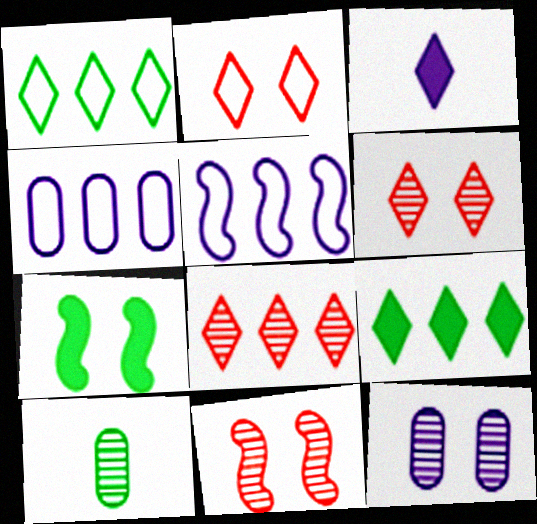[[1, 3, 6], 
[1, 7, 10], 
[2, 7, 12], 
[3, 5, 12]]